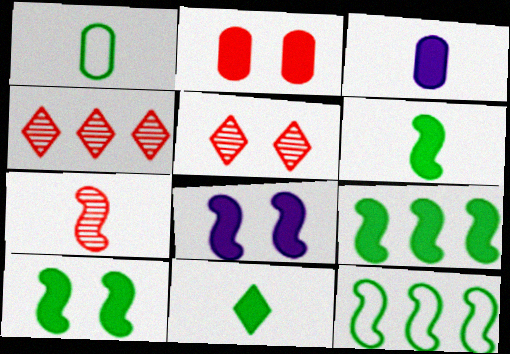[[1, 4, 8], 
[3, 5, 12], 
[6, 9, 10], 
[7, 8, 12]]